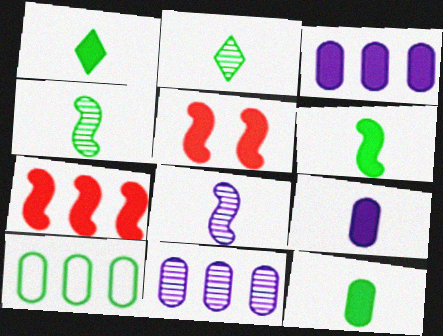[[1, 3, 5], 
[1, 6, 12]]